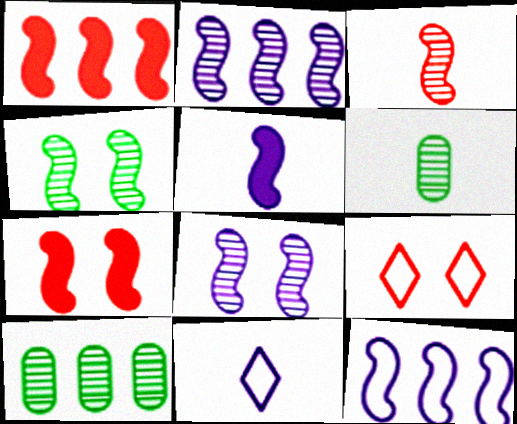[[2, 3, 4], 
[5, 8, 12], 
[5, 9, 10], 
[7, 10, 11]]